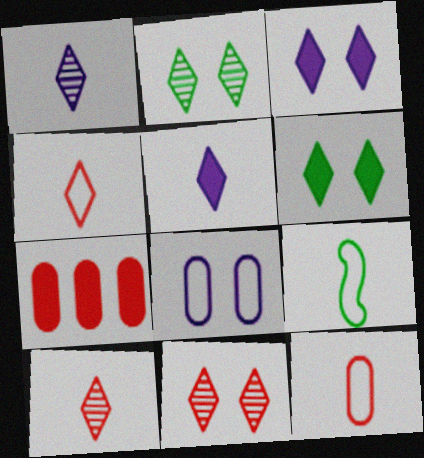[]